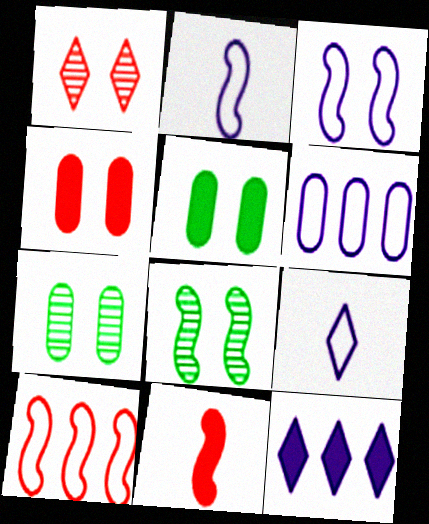[[1, 3, 5], 
[3, 6, 9], 
[5, 11, 12]]